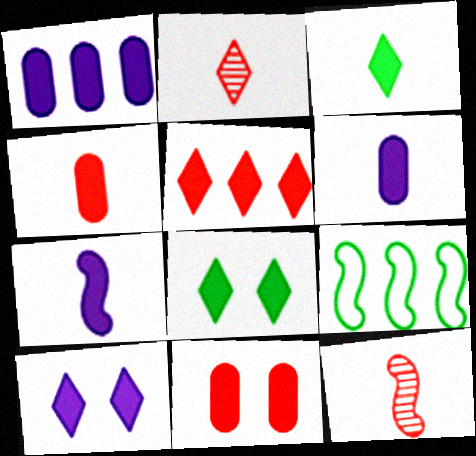[[1, 7, 10], 
[3, 4, 7], 
[3, 5, 10]]